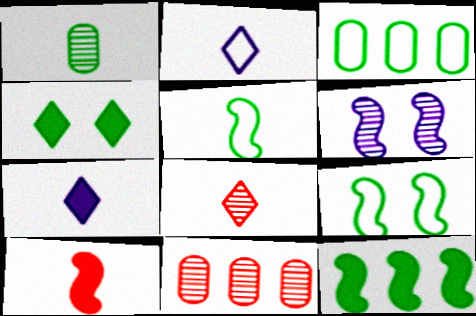[[1, 2, 10], 
[7, 9, 11]]